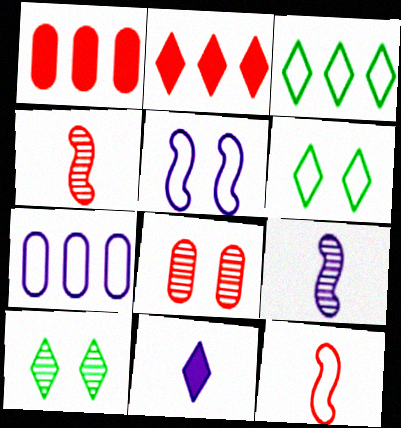[[1, 6, 9], 
[2, 8, 12], 
[6, 7, 12]]